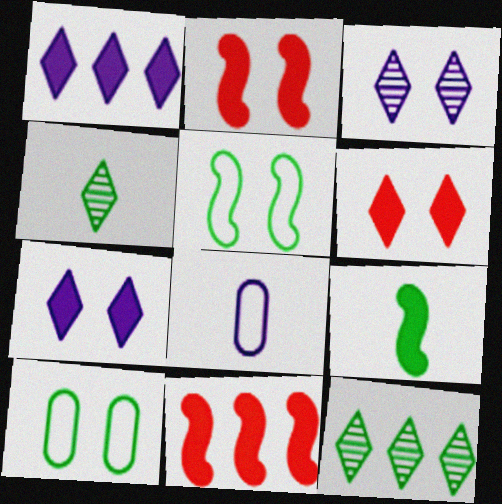[[2, 3, 10], 
[2, 8, 12], 
[9, 10, 12]]